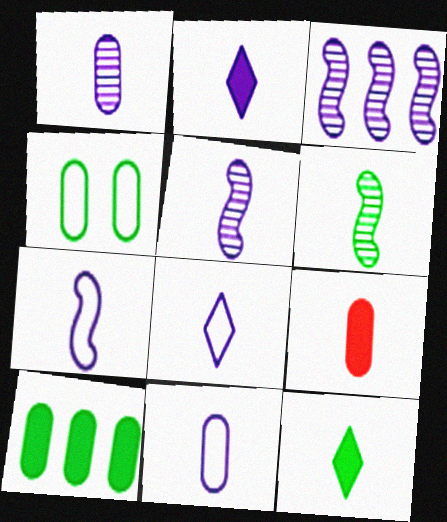[[1, 2, 7], 
[2, 5, 11], 
[6, 8, 9], 
[7, 8, 11]]